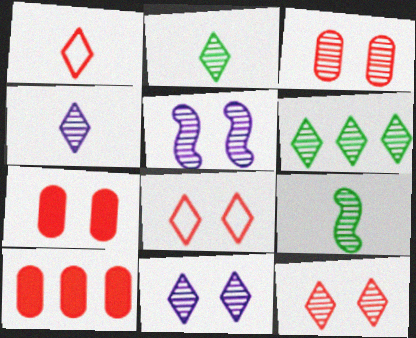[[4, 6, 12]]